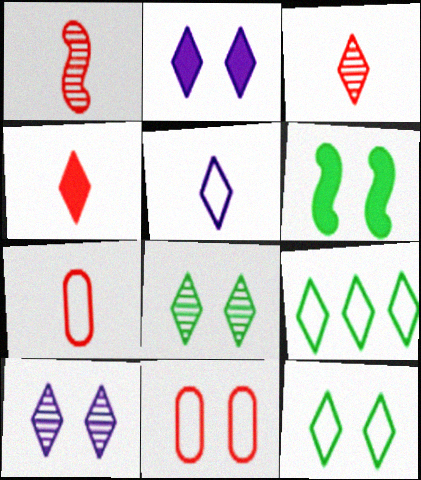[[1, 4, 7], 
[2, 3, 9], 
[4, 9, 10], 
[6, 10, 11]]